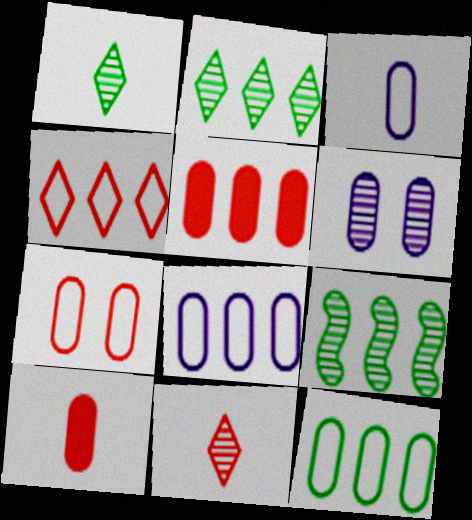[[3, 7, 12], 
[6, 9, 11], 
[6, 10, 12]]